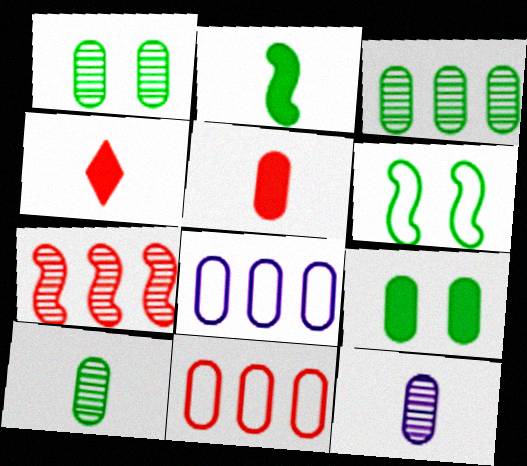[[1, 3, 10], 
[1, 5, 8], 
[9, 11, 12]]